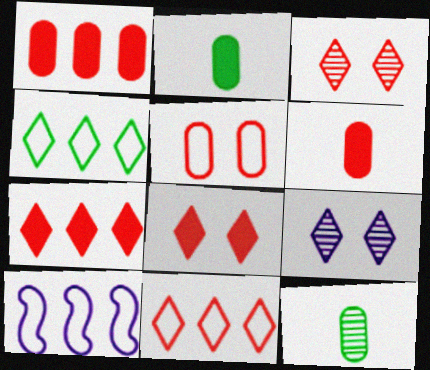[[2, 3, 10], 
[8, 10, 12]]